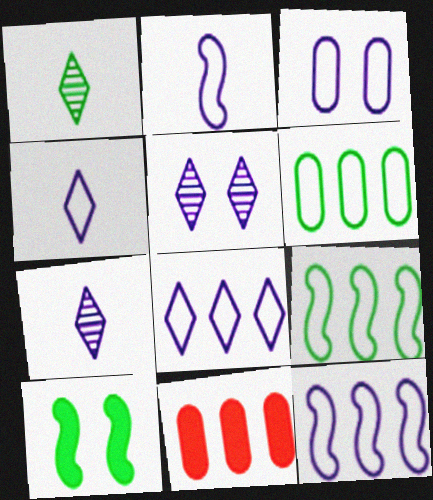[[1, 6, 10], 
[2, 3, 8], 
[3, 4, 12]]